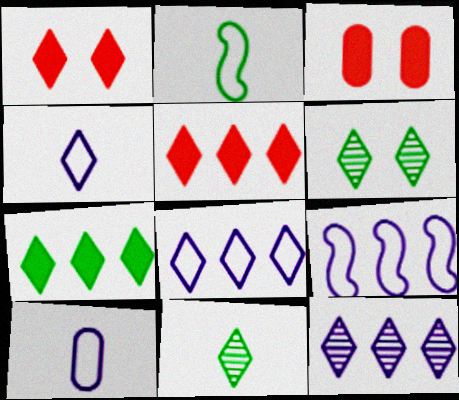[[1, 8, 11], 
[2, 3, 12], 
[3, 9, 11], 
[4, 5, 6]]